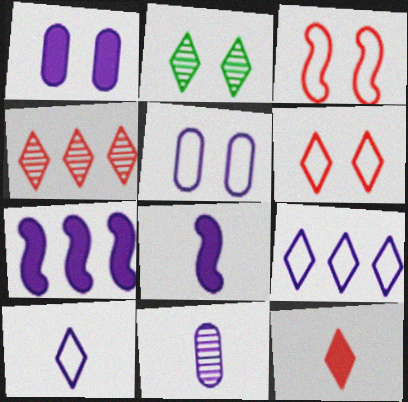[[1, 2, 3], 
[2, 9, 12], 
[4, 6, 12], 
[8, 10, 11]]